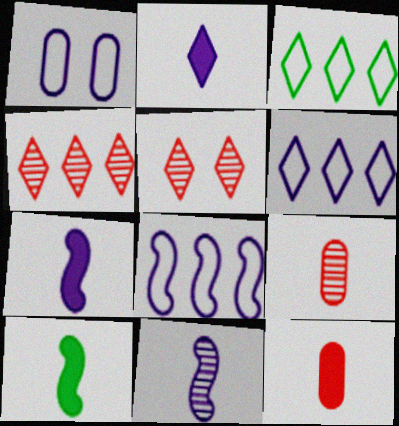[[1, 4, 10], 
[2, 3, 5], 
[2, 10, 12]]